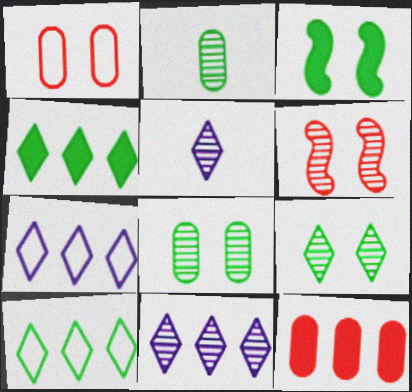[[2, 3, 10], 
[2, 6, 11]]